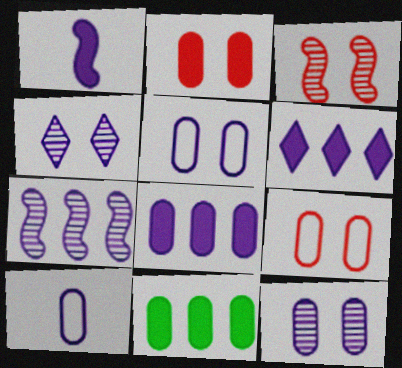[[8, 10, 12]]